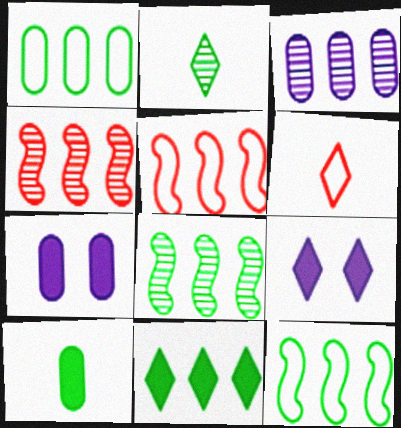[[1, 8, 11], 
[2, 5, 7], 
[3, 5, 11], 
[6, 7, 8]]